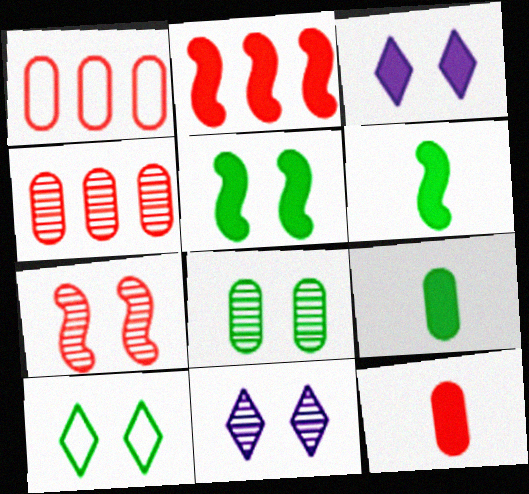[[1, 6, 11], 
[2, 3, 9], 
[5, 8, 10], 
[7, 8, 11]]